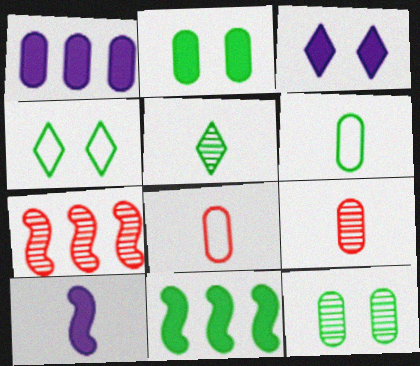[[1, 3, 10], 
[1, 8, 12], 
[3, 6, 7], 
[5, 8, 10]]